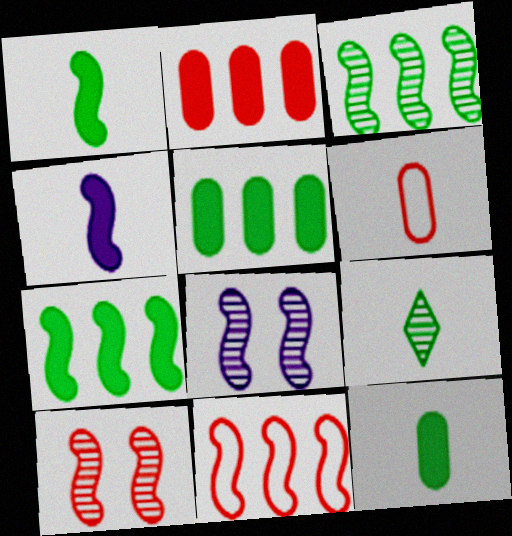[[1, 8, 11], 
[4, 6, 9]]